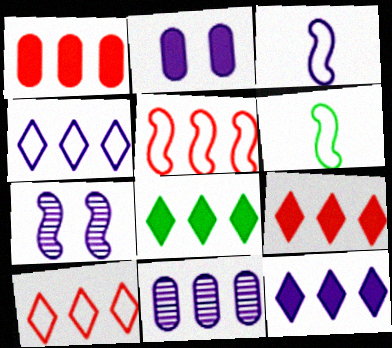[[5, 8, 11], 
[8, 9, 12]]